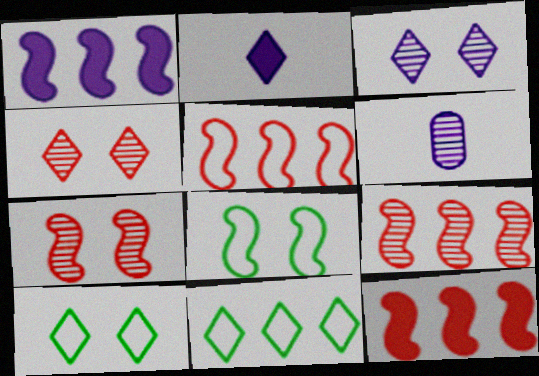[[2, 4, 11], 
[5, 9, 12], 
[6, 10, 12]]